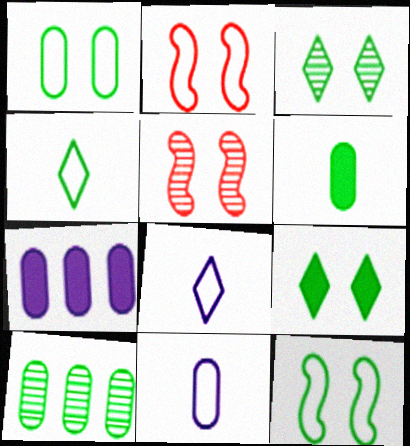[[1, 6, 10], 
[4, 5, 7]]